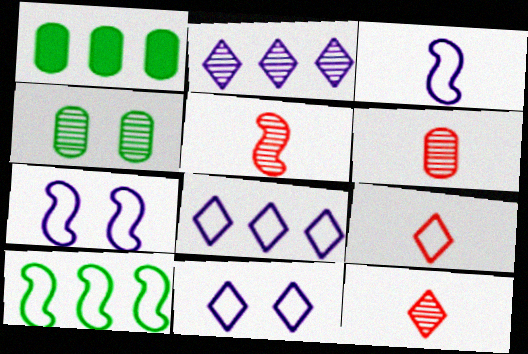[[1, 5, 11], 
[1, 7, 12], 
[2, 4, 5], 
[5, 6, 12]]